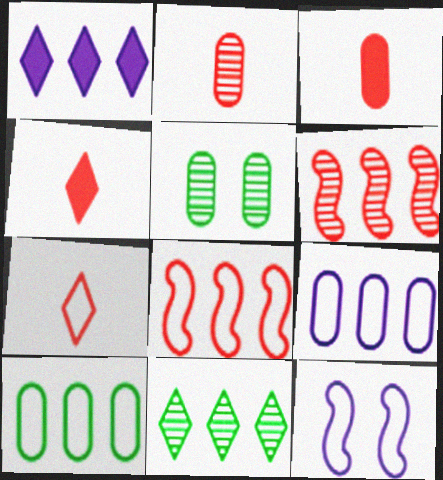[[1, 6, 10], 
[3, 5, 9], 
[3, 11, 12], 
[7, 10, 12]]